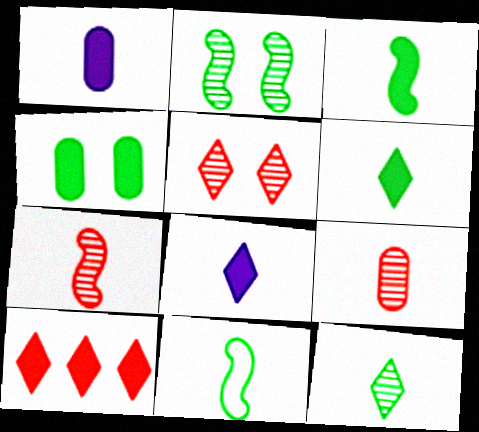[[8, 9, 11]]